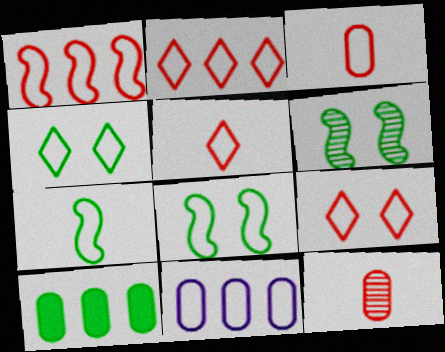[[1, 3, 9], 
[2, 5, 9], 
[5, 8, 11], 
[7, 9, 11]]